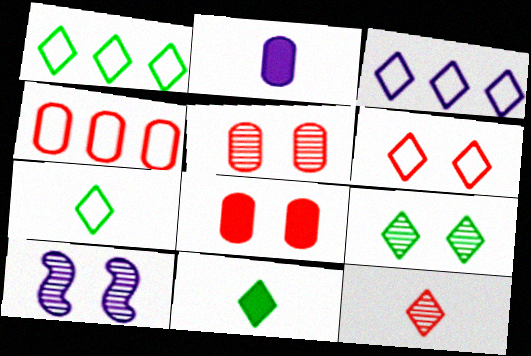[[1, 9, 11], 
[2, 3, 10], 
[3, 6, 7], 
[4, 10, 11], 
[5, 9, 10]]